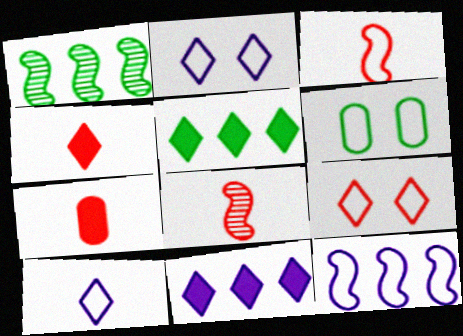[[1, 2, 7], 
[6, 8, 11]]